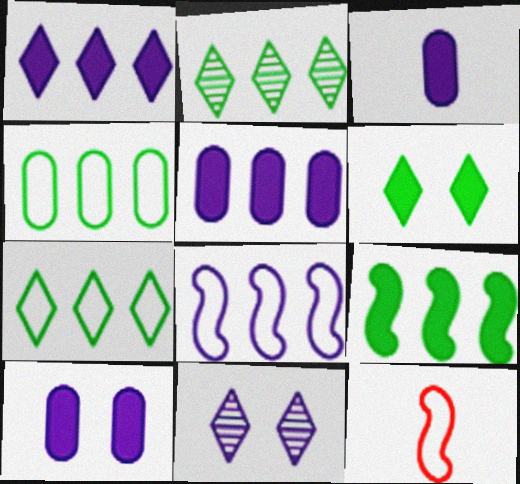[[2, 4, 9], 
[2, 10, 12], 
[3, 5, 10], 
[3, 8, 11]]